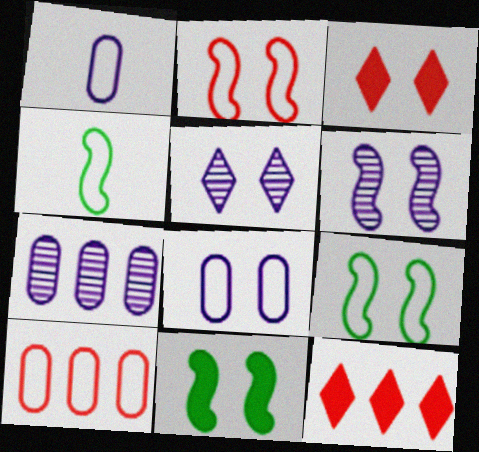[[2, 6, 11], 
[3, 4, 7]]